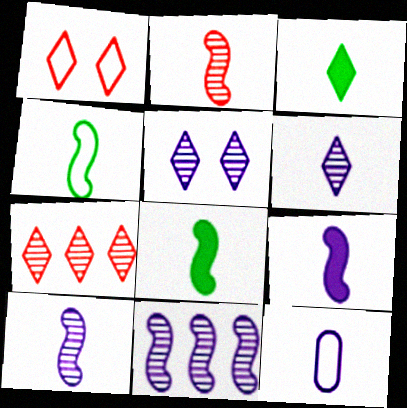[[2, 3, 12], 
[2, 4, 9], 
[6, 9, 12]]